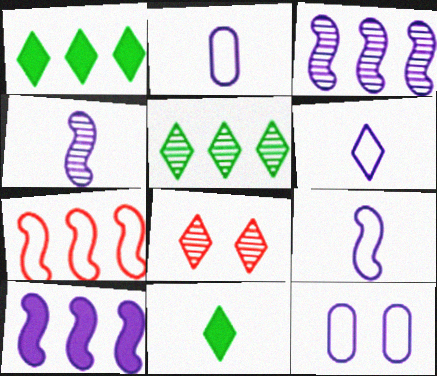[[1, 6, 8], 
[2, 6, 9]]